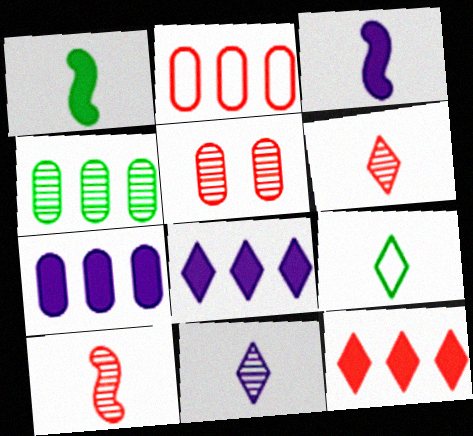[[2, 4, 7]]